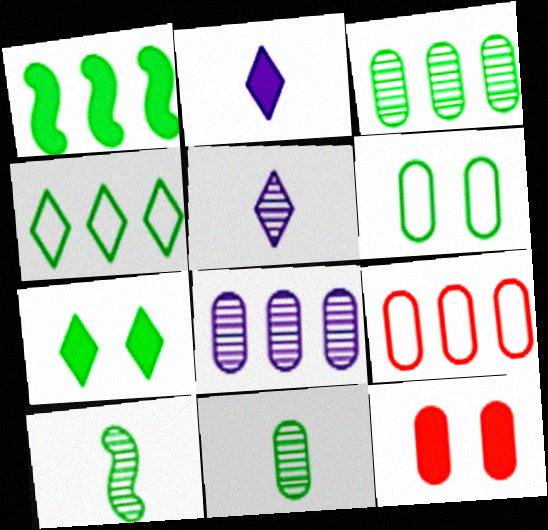[[1, 2, 12], 
[1, 3, 4]]